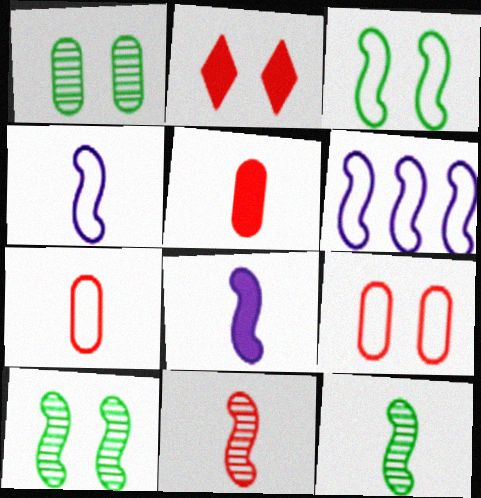[]